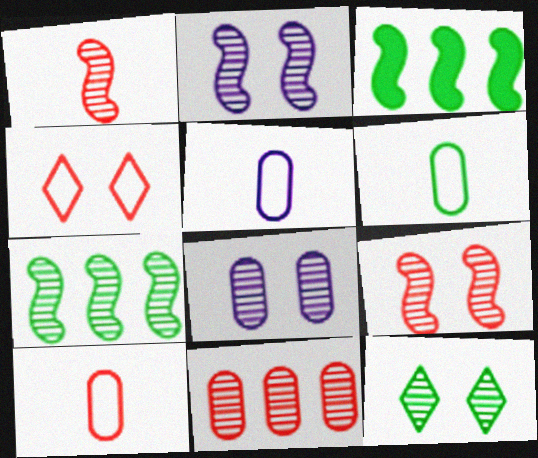[[1, 2, 7], 
[3, 6, 12], 
[5, 6, 10], 
[8, 9, 12]]